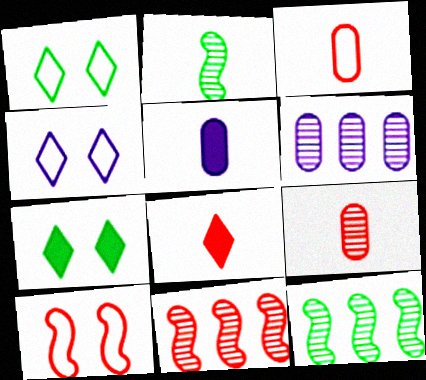[[1, 5, 11]]